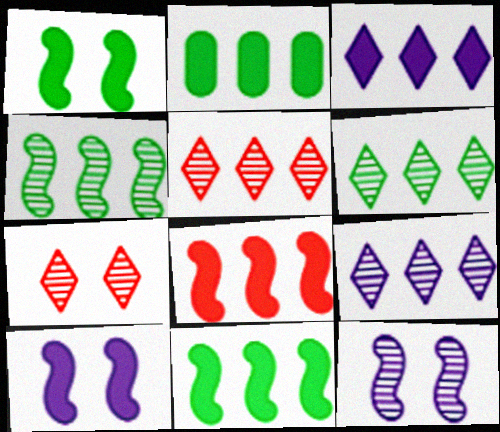[[2, 3, 8], 
[5, 6, 9]]